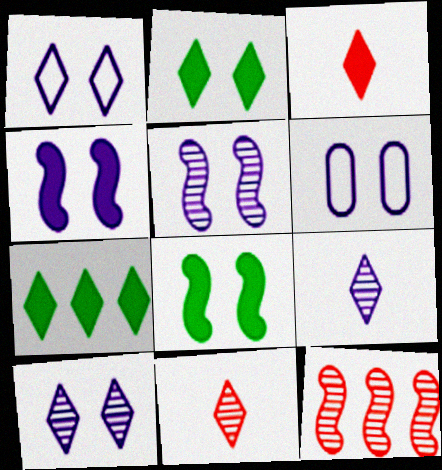[[1, 7, 11], 
[4, 6, 10]]